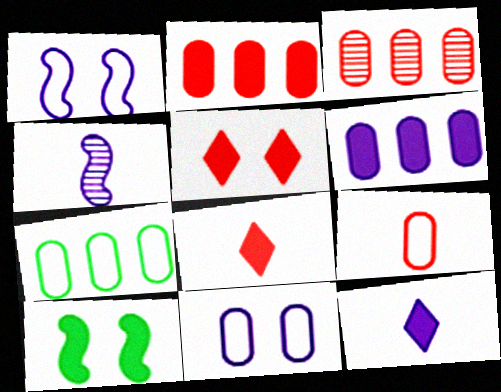[[2, 10, 12], 
[3, 6, 7], 
[4, 5, 7], 
[6, 8, 10], 
[7, 9, 11]]